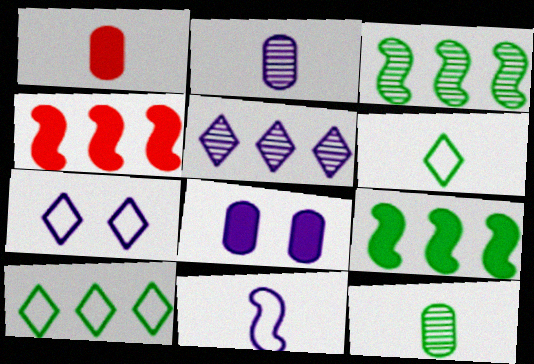[[1, 3, 7], 
[4, 7, 12], 
[5, 8, 11]]